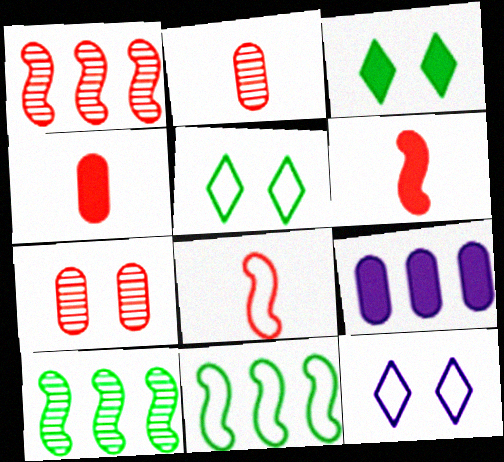[[3, 6, 9], 
[4, 10, 12]]